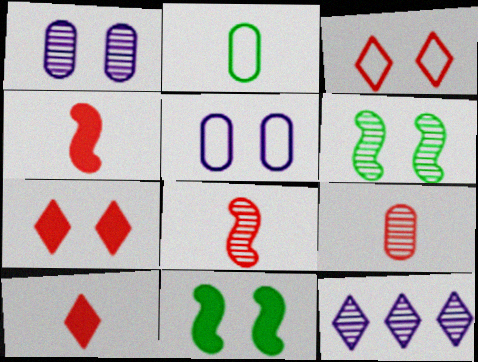[[1, 3, 11], 
[5, 6, 7], 
[6, 9, 12]]